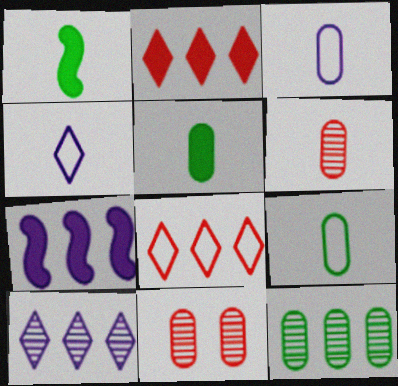[[1, 4, 6], 
[3, 5, 6], 
[7, 8, 12]]